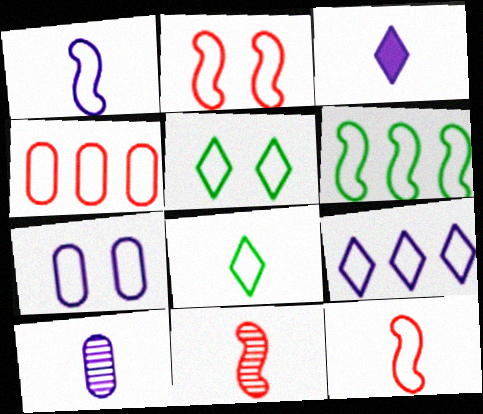[[1, 2, 6], 
[1, 3, 10], 
[1, 4, 5], 
[1, 7, 9], 
[2, 5, 7], 
[4, 6, 9]]